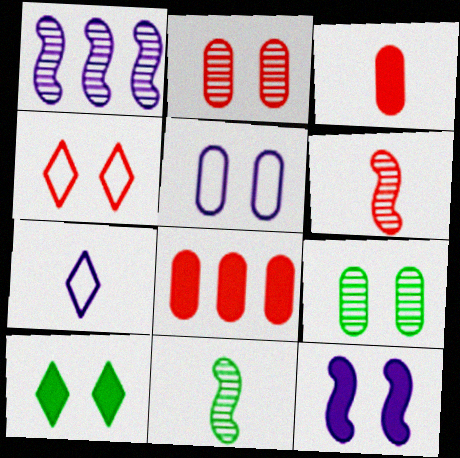[[3, 7, 11], 
[4, 6, 8], 
[4, 9, 12]]